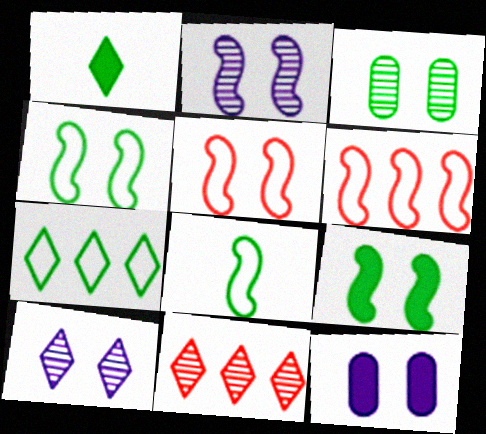[[2, 5, 9], 
[8, 11, 12]]